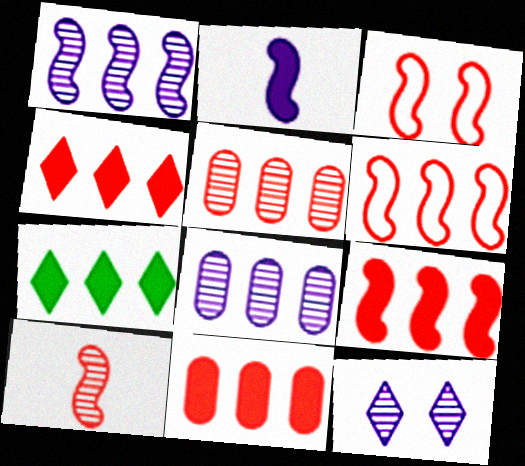[[3, 9, 10], 
[4, 5, 6], 
[4, 9, 11], 
[6, 7, 8]]